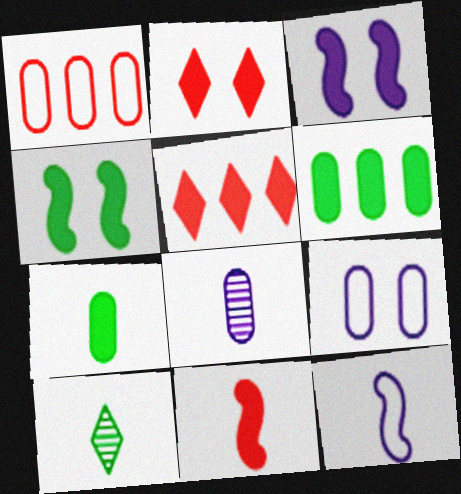[[1, 3, 10], 
[3, 5, 7]]